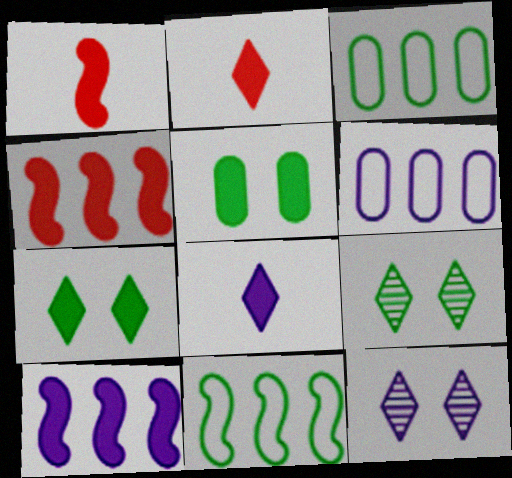[[1, 3, 12], 
[1, 6, 9], 
[2, 5, 10], 
[4, 5, 8]]